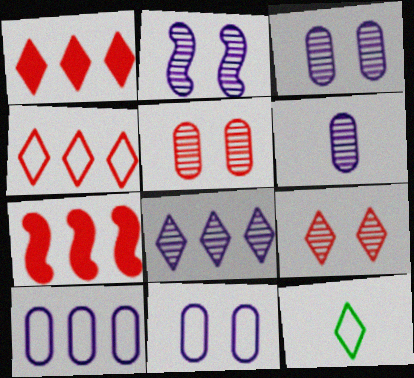[[2, 6, 8], 
[3, 7, 12]]